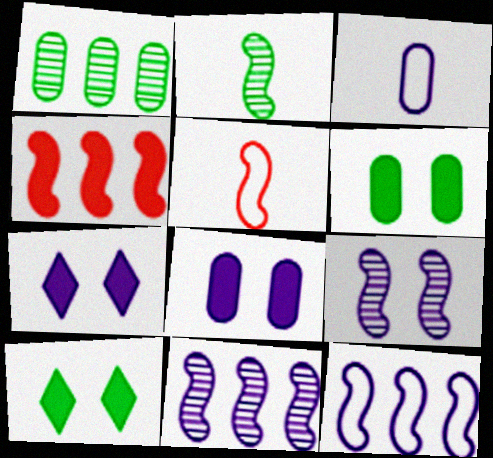[[1, 5, 7], 
[3, 7, 11]]